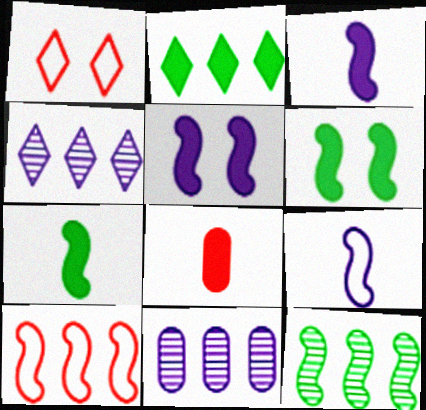[[1, 7, 11], 
[2, 5, 8], 
[2, 10, 11]]